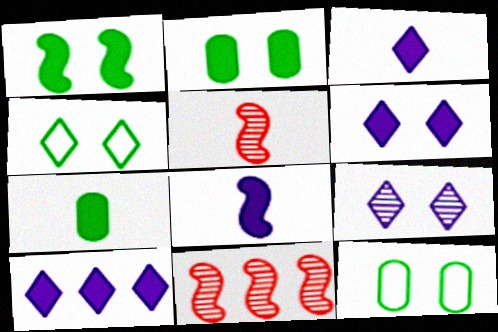[[3, 6, 10], 
[3, 11, 12], 
[5, 10, 12]]